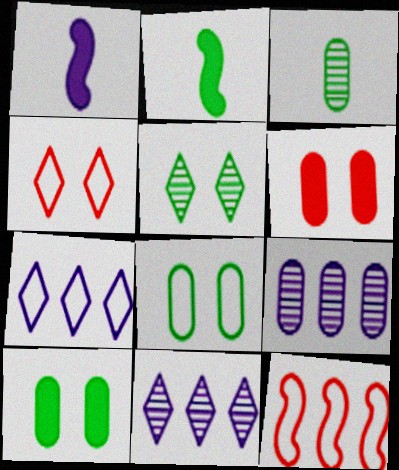[[2, 4, 9]]